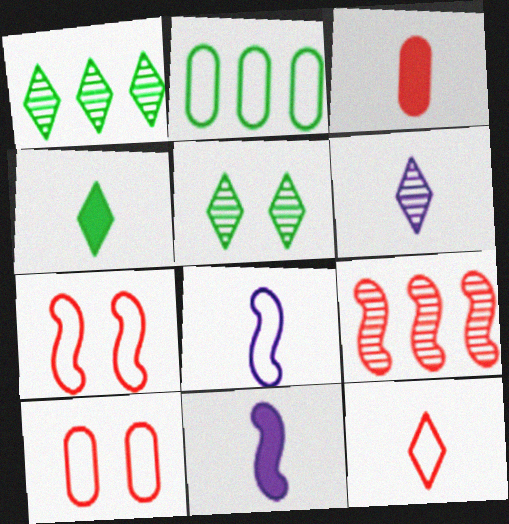[[1, 10, 11], 
[3, 4, 11], 
[4, 6, 12]]